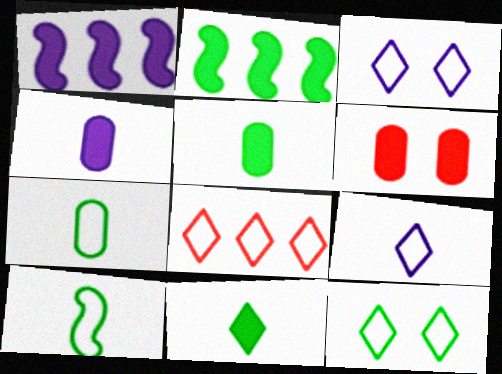[[1, 6, 11], 
[8, 9, 12]]